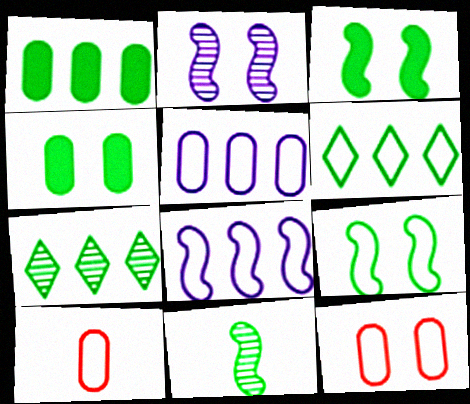[[4, 6, 11]]